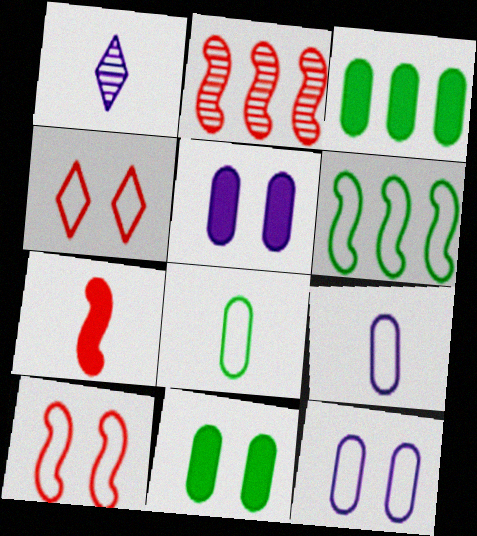[[1, 3, 10], 
[1, 7, 8], 
[2, 7, 10], 
[4, 6, 9]]